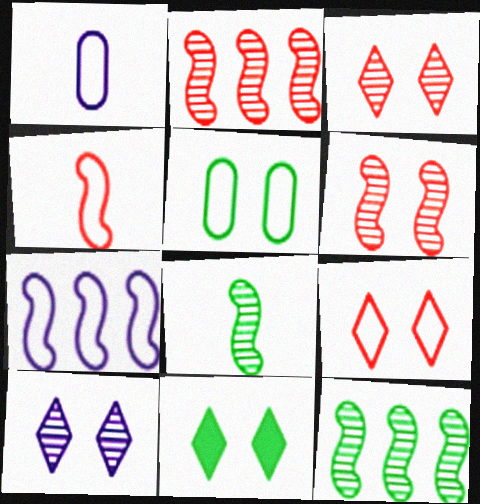[[1, 2, 11], 
[9, 10, 11]]